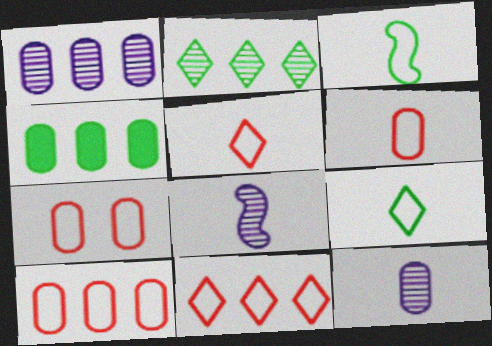[[1, 4, 10], 
[4, 7, 12], 
[6, 7, 10]]